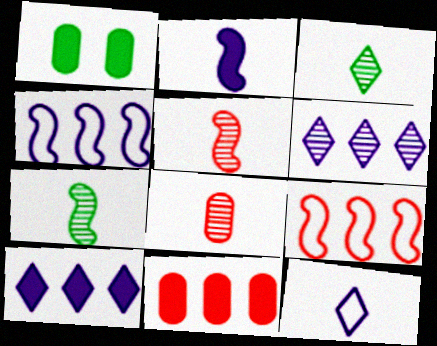[]